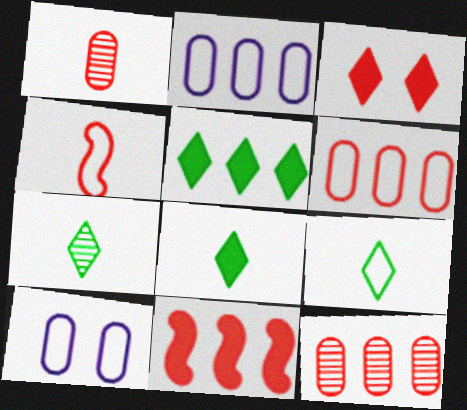[[3, 4, 12], 
[7, 8, 9], 
[7, 10, 11]]